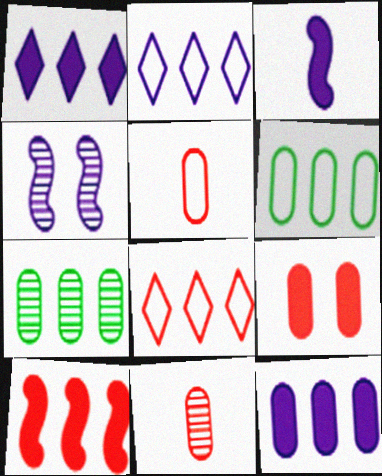[[2, 7, 10]]